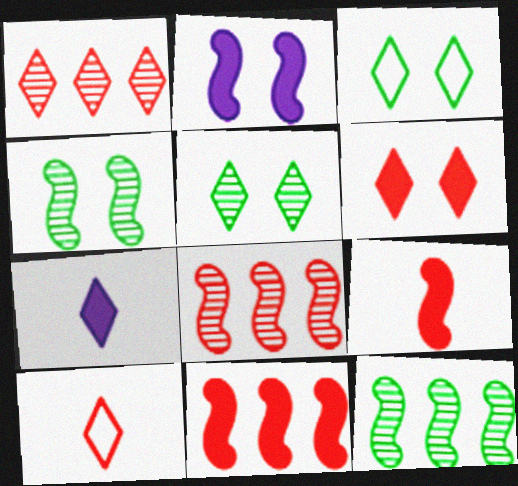[[1, 3, 7], 
[1, 6, 10]]